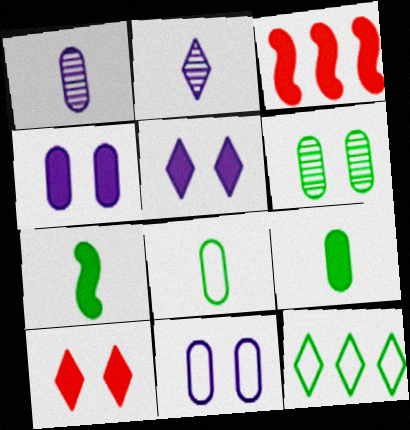[[2, 10, 12], 
[3, 5, 9], 
[6, 7, 12]]